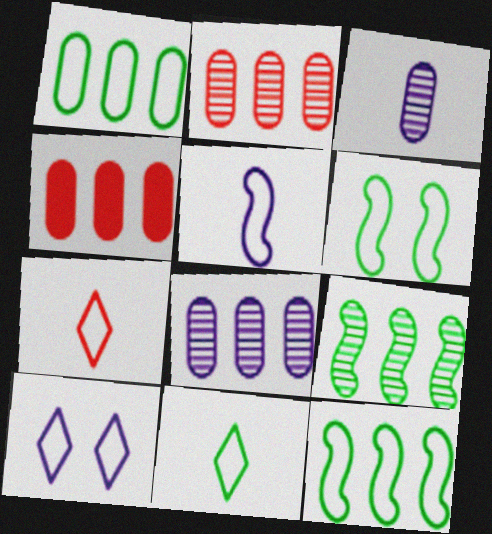[[1, 4, 8], 
[1, 6, 11]]